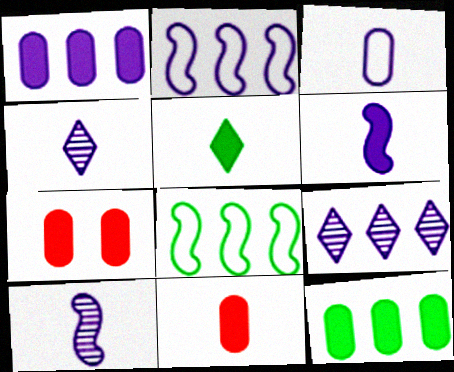[[1, 2, 9], 
[3, 4, 6], 
[4, 7, 8], 
[5, 6, 11]]